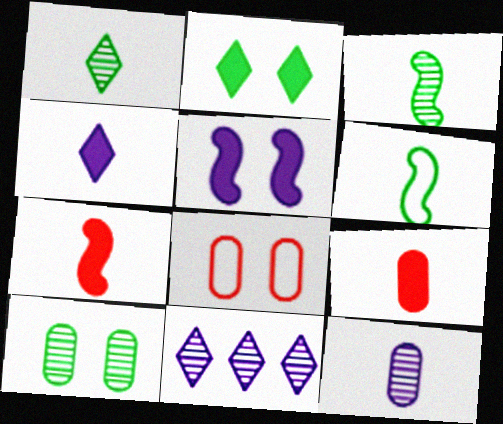[]